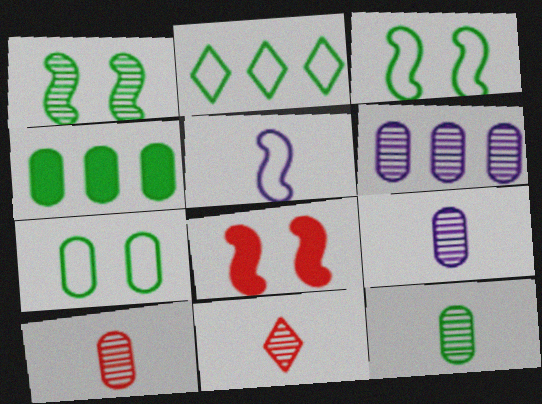[[1, 6, 11], 
[2, 8, 9], 
[4, 7, 12], 
[9, 10, 12]]